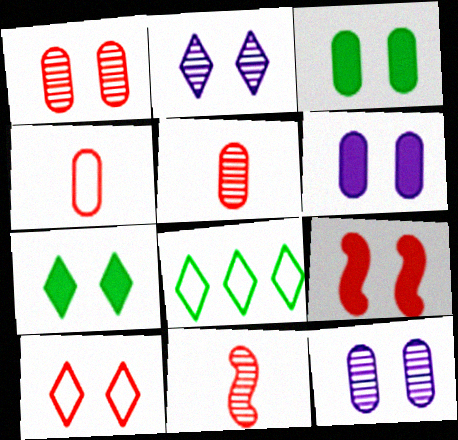[[1, 9, 10], 
[2, 7, 10], 
[6, 7, 9], 
[6, 8, 11]]